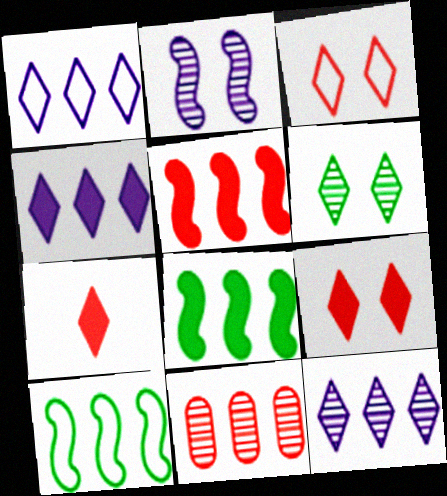[[1, 4, 12], 
[1, 6, 7], 
[1, 8, 11], 
[4, 10, 11]]